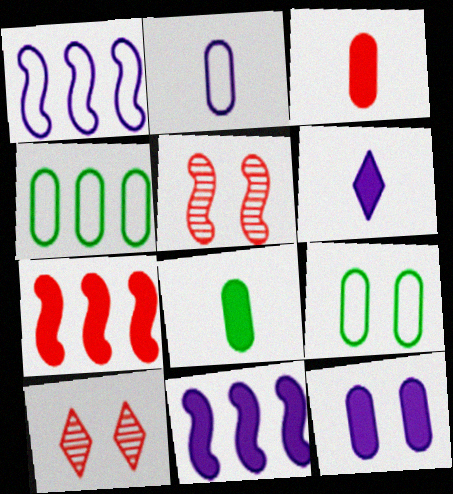[[1, 8, 10], 
[4, 5, 6], 
[6, 11, 12]]